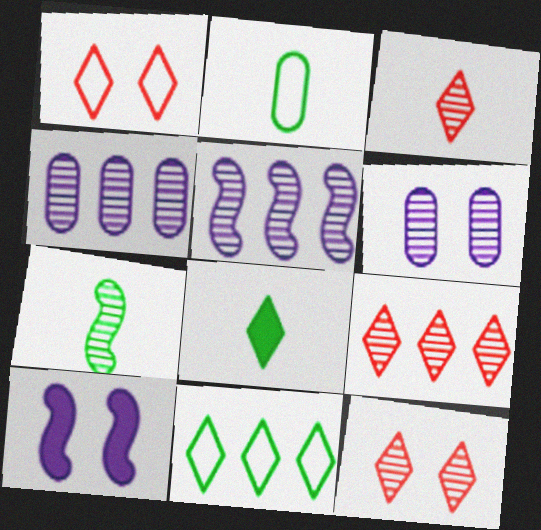[[2, 7, 8], 
[2, 9, 10], 
[3, 9, 12], 
[4, 7, 12], 
[6, 7, 9]]